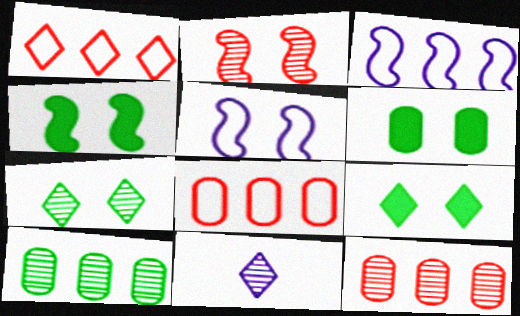[[1, 9, 11], 
[2, 4, 5], 
[2, 10, 11], 
[4, 6, 9], 
[4, 8, 11]]